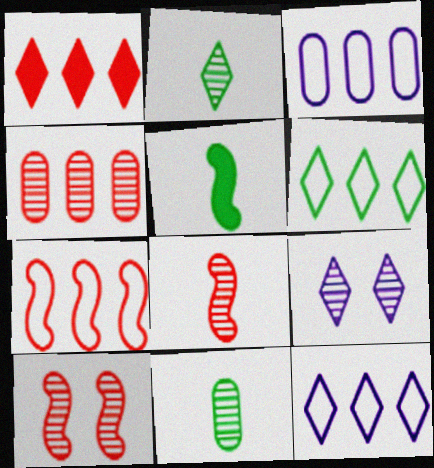[[1, 4, 7], 
[3, 6, 7]]